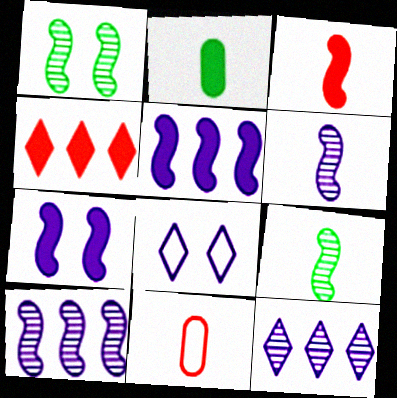[[2, 4, 7]]